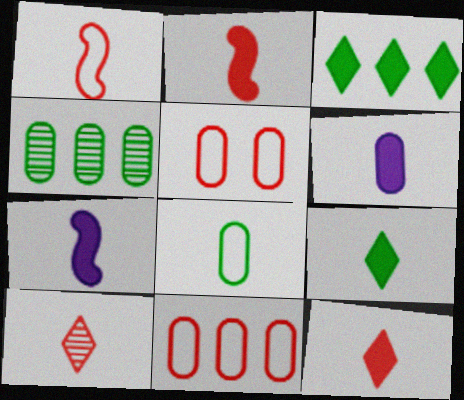[[2, 6, 9], 
[4, 5, 6], 
[7, 8, 10]]